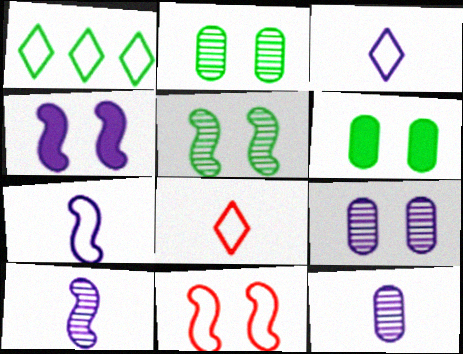[[4, 5, 11]]